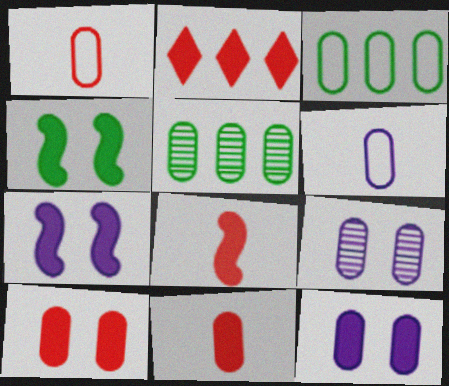[[1, 5, 12], 
[2, 8, 10], 
[3, 9, 11], 
[5, 6, 10]]